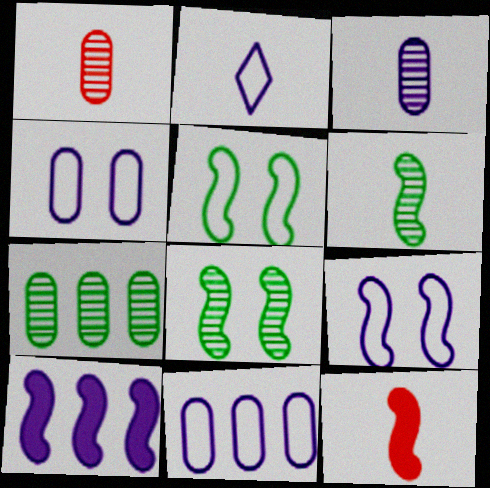[[2, 9, 11]]